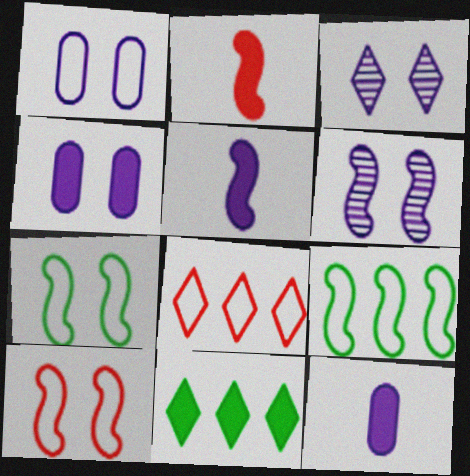[[2, 4, 11], 
[2, 6, 9]]